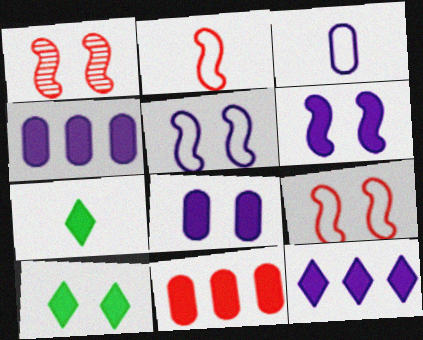[[6, 7, 11]]